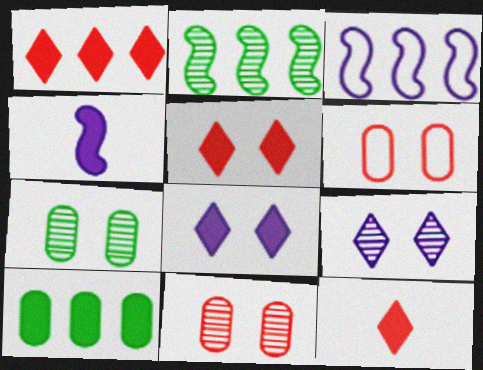[[1, 5, 12], 
[3, 7, 12], 
[4, 5, 10]]